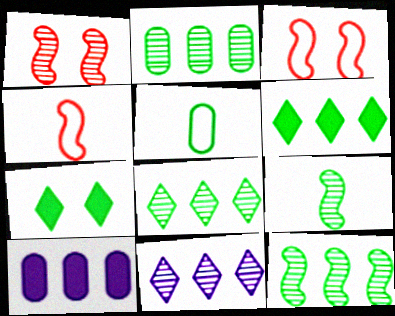[[2, 8, 12], 
[5, 7, 12]]